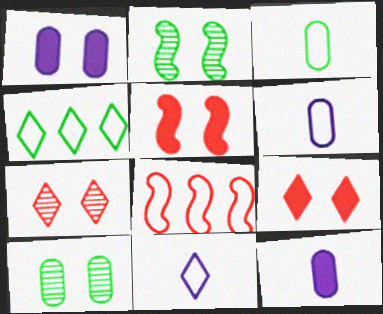[]